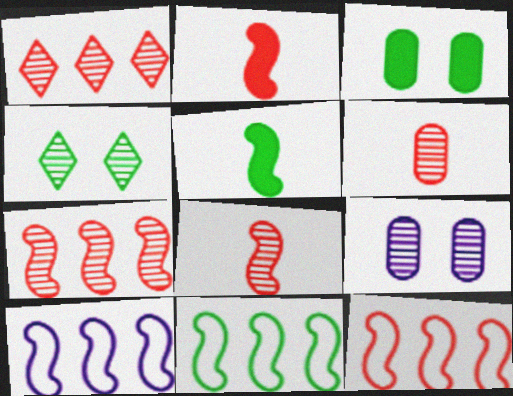[[10, 11, 12]]